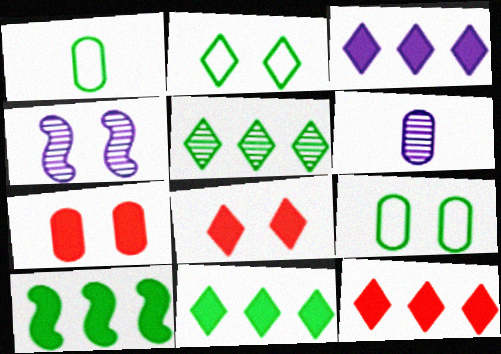[[1, 4, 12], 
[2, 4, 7], 
[3, 11, 12], 
[4, 8, 9]]